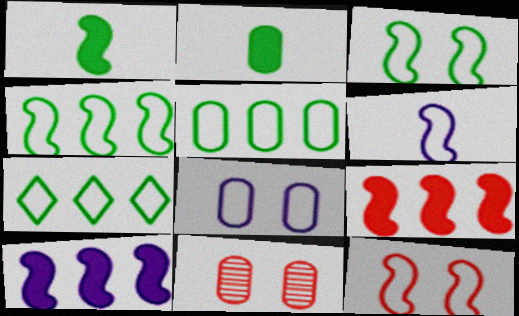[[4, 5, 7], 
[4, 6, 12]]